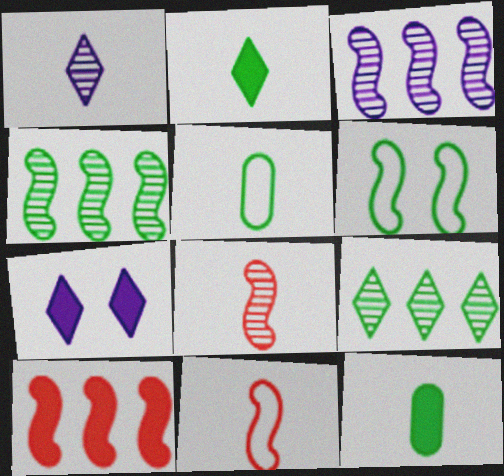[[1, 11, 12], 
[6, 9, 12], 
[7, 10, 12]]